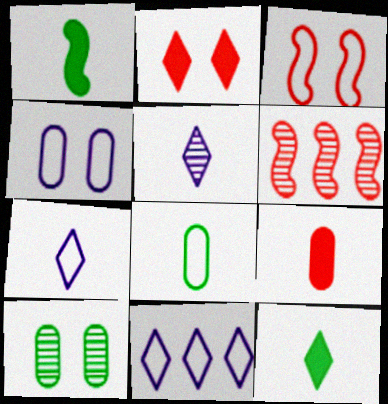[[3, 8, 11], 
[4, 6, 12], 
[5, 6, 10]]